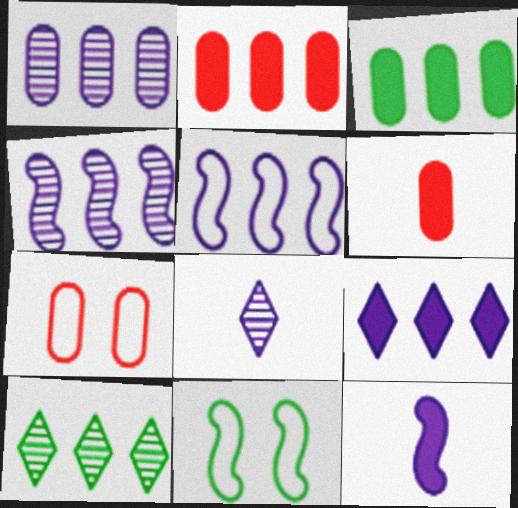[[1, 5, 9], 
[2, 5, 10], 
[2, 8, 11], 
[7, 10, 12]]